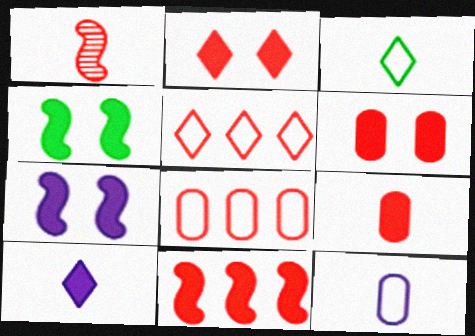[[1, 2, 8], 
[1, 5, 6], 
[2, 9, 11]]